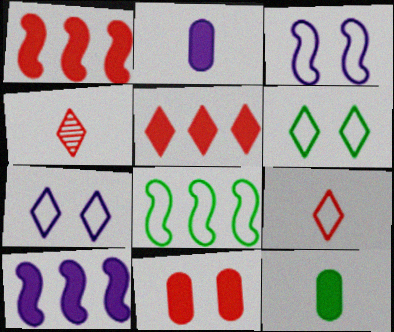[]